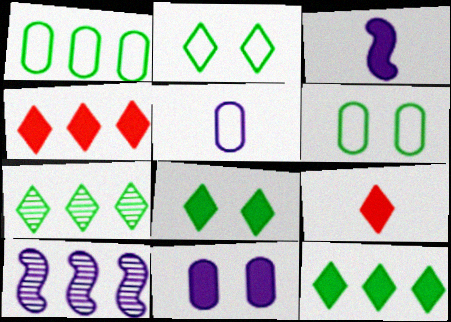[[1, 4, 10], 
[6, 9, 10]]